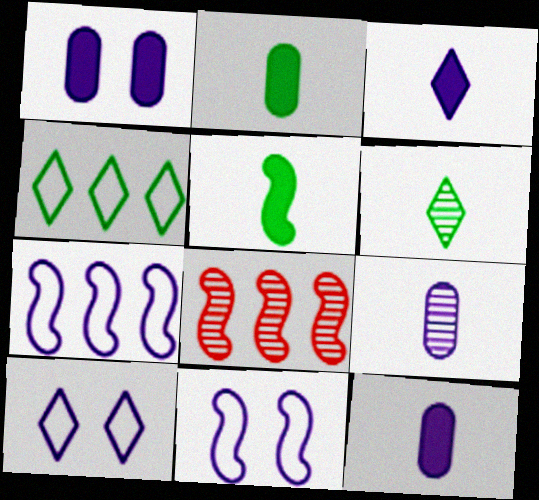[[2, 8, 10], 
[5, 8, 11]]